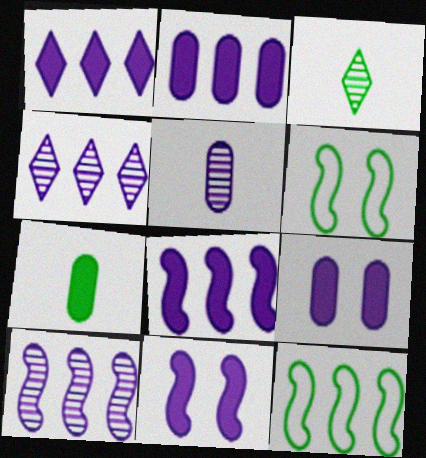[[1, 2, 8]]